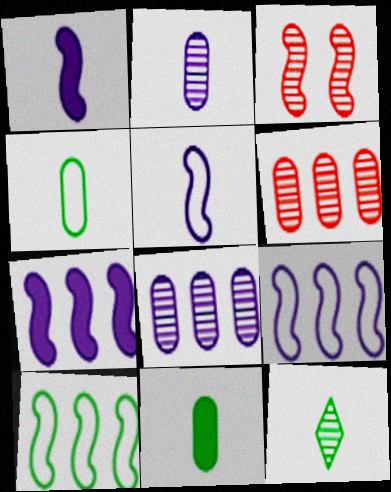[[1, 3, 10], 
[3, 8, 12]]